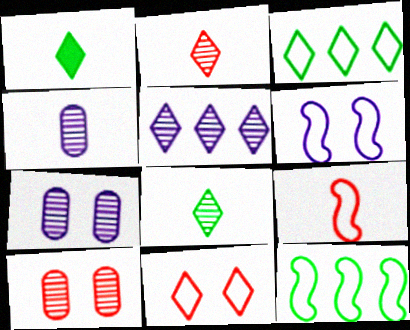[[1, 4, 9], 
[1, 5, 11], 
[6, 9, 12]]